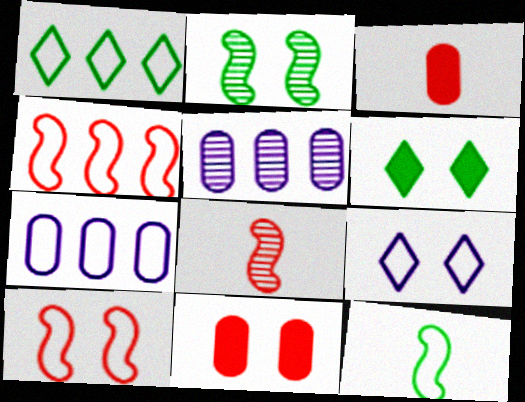[[1, 4, 7], 
[2, 9, 11], 
[6, 7, 8]]